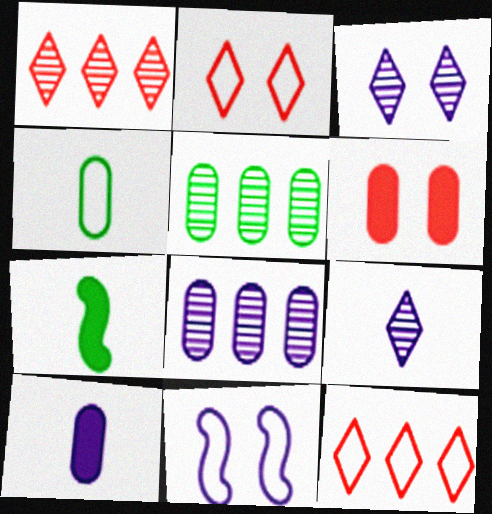[[2, 7, 8], 
[4, 6, 8], 
[4, 11, 12]]